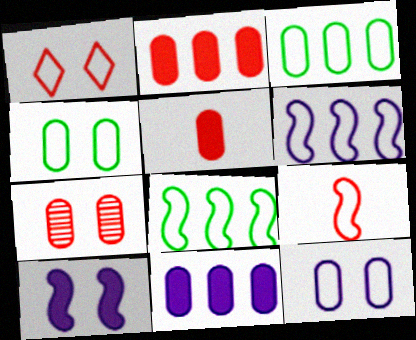[]